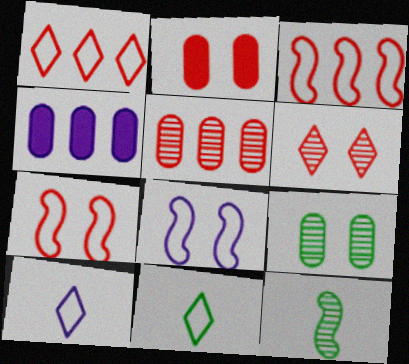[[2, 6, 7]]